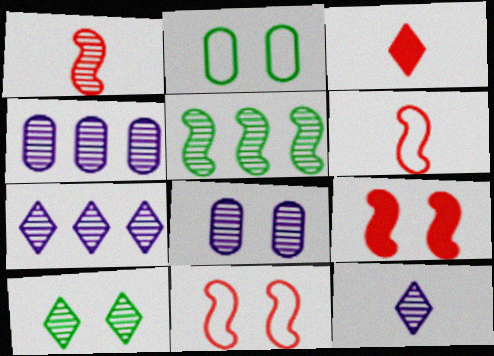[[1, 4, 10]]